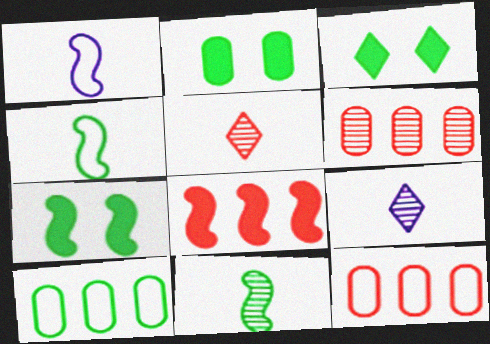[[1, 3, 6], 
[2, 3, 7], 
[3, 10, 11], 
[7, 9, 12]]